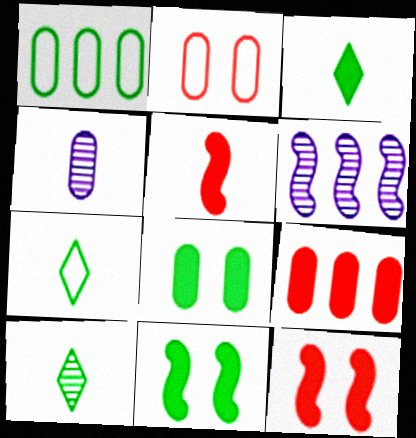[[1, 10, 11], 
[2, 3, 6], 
[3, 7, 10], 
[4, 5, 7]]